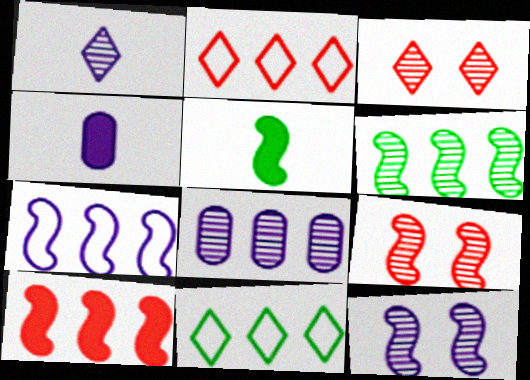[[1, 8, 12], 
[4, 9, 11], 
[5, 7, 9], 
[6, 7, 10], 
[8, 10, 11]]